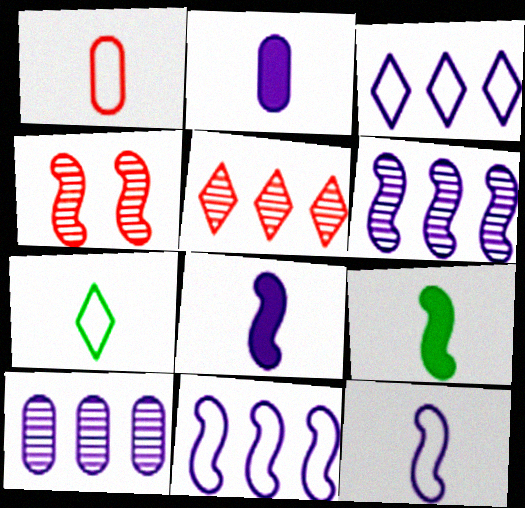[[1, 7, 12], 
[4, 9, 11]]